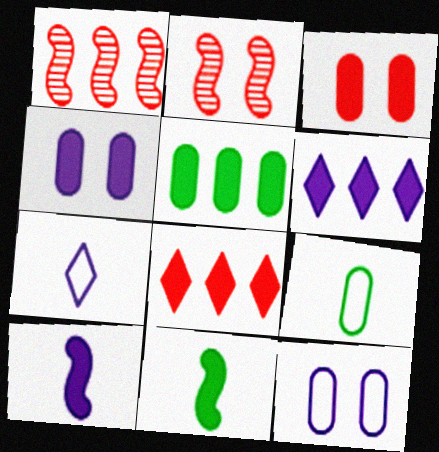[[2, 5, 7], 
[2, 6, 9], 
[3, 6, 11], 
[4, 6, 10], 
[4, 8, 11]]